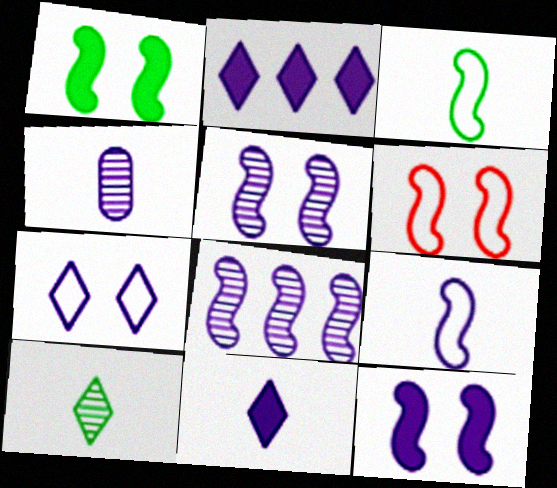[[1, 5, 6], 
[4, 9, 11], 
[8, 9, 12]]